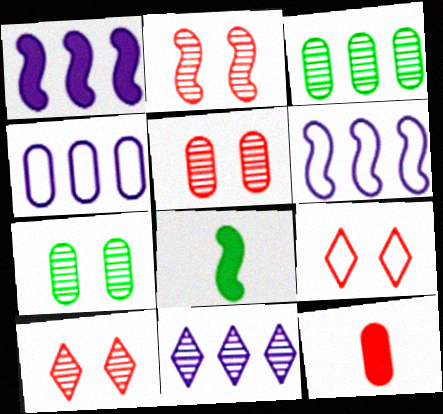[[1, 4, 11], 
[2, 5, 10], 
[2, 6, 8], 
[4, 7, 12], 
[4, 8, 10]]